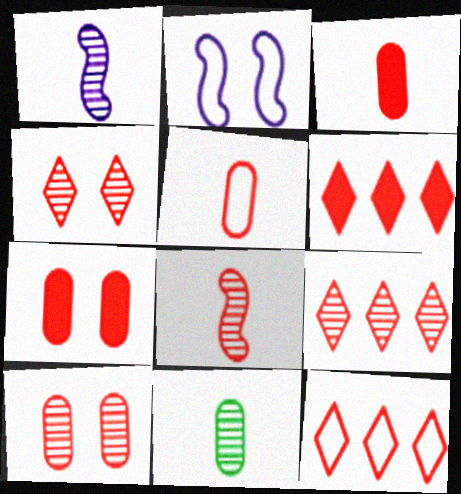[[2, 6, 11], 
[6, 9, 12], 
[7, 8, 12], 
[8, 9, 10]]